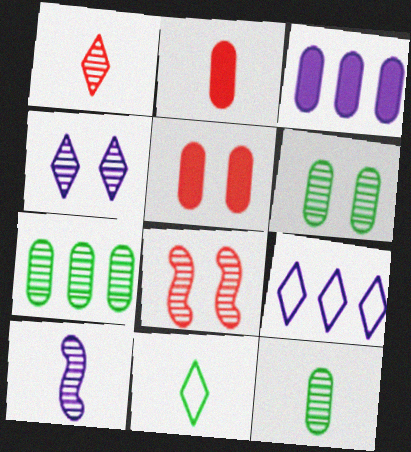[[1, 10, 12], 
[2, 10, 11], 
[3, 8, 11], 
[4, 6, 8], 
[6, 7, 12]]